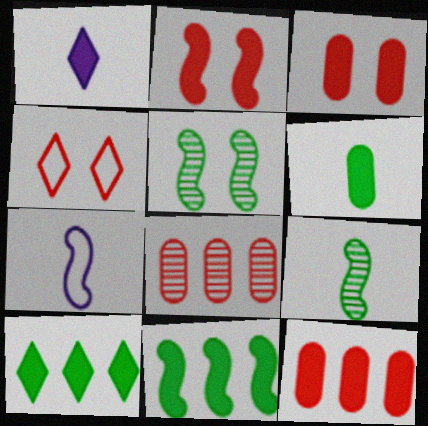[[1, 3, 11]]